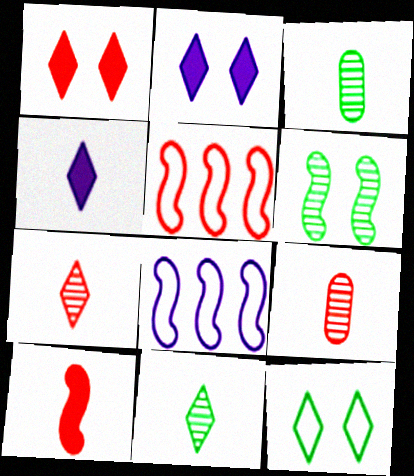[[1, 3, 8], 
[1, 5, 9], 
[2, 3, 5], 
[6, 8, 10]]